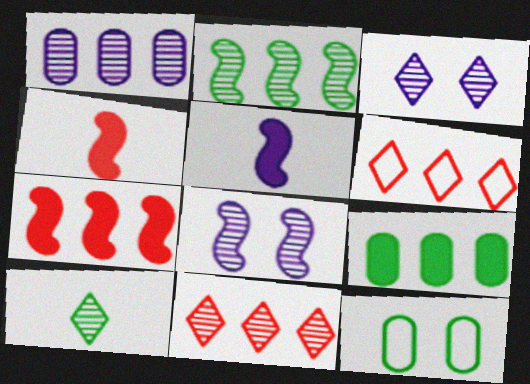[[1, 2, 11], 
[3, 10, 11], 
[5, 11, 12]]